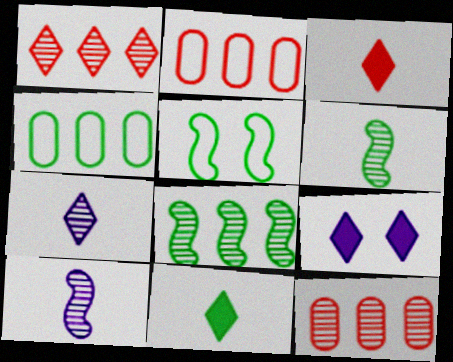[[2, 6, 9]]